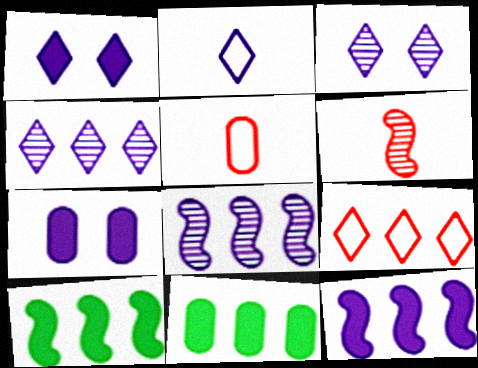[[1, 2, 4], 
[2, 7, 8], 
[3, 5, 10], 
[8, 9, 11]]